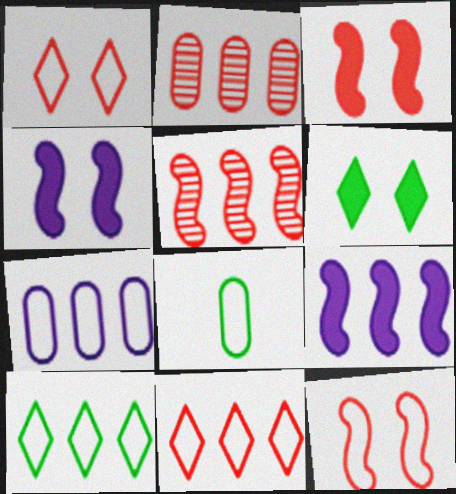[[2, 9, 10]]